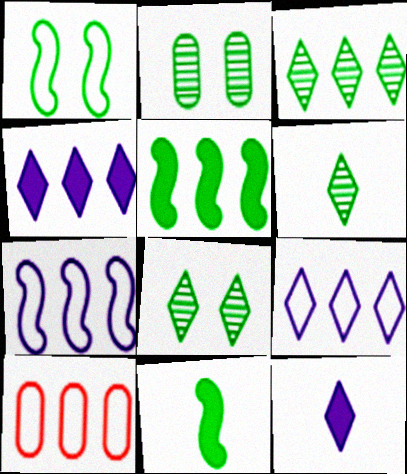[[3, 6, 8]]